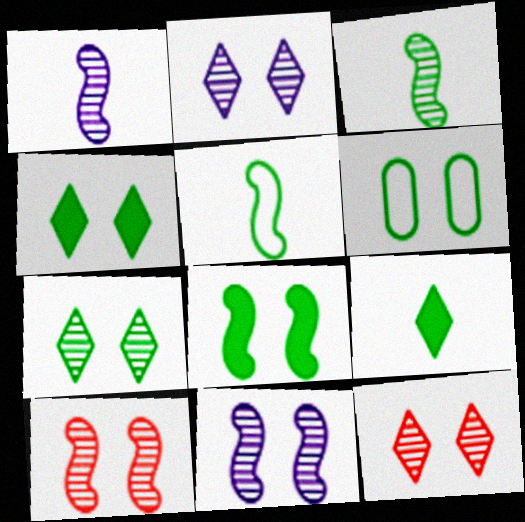[[2, 7, 12], 
[6, 7, 8]]